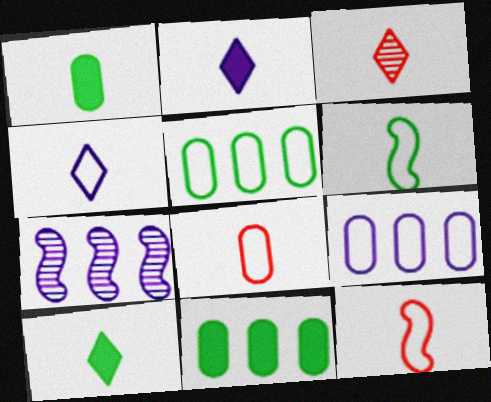[[3, 4, 10], 
[4, 6, 8]]